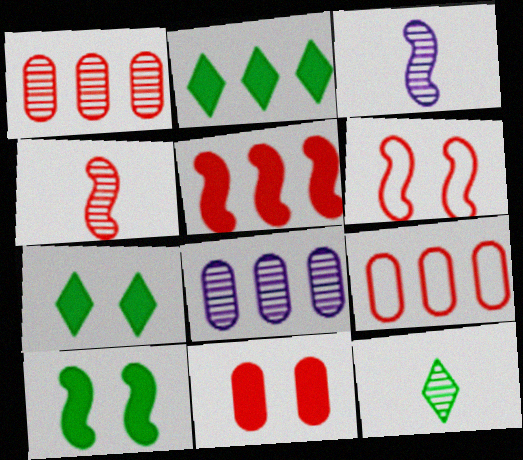[[3, 7, 9], 
[4, 5, 6]]